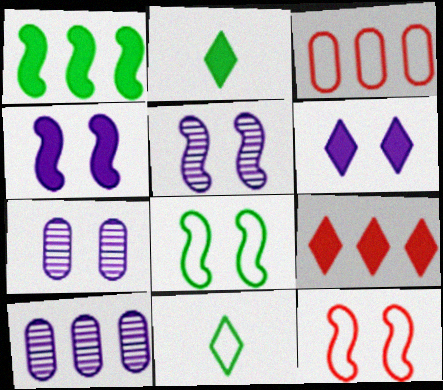[[2, 3, 5], 
[2, 6, 9], 
[2, 10, 12]]